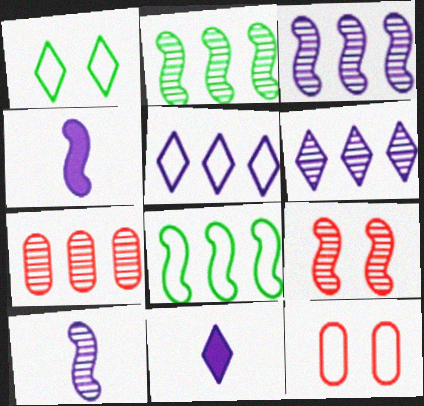[[1, 4, 7], 
[2, 6, 7], 
[2, 9, 10], 
[2, 11, 12], 
[4, 8, 9]]